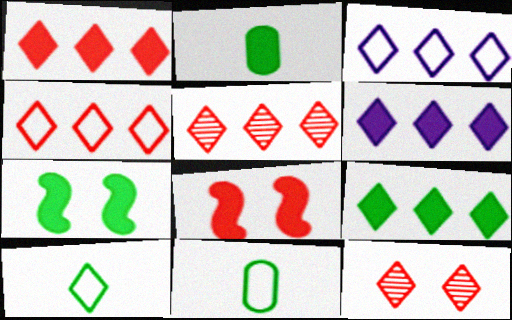[[1, 4, 5], 
[1, 6, 9], 
[2, 6, 8], 
[2, 7, 9], 
[3, 5, 9], 
[6, 10, 12]]